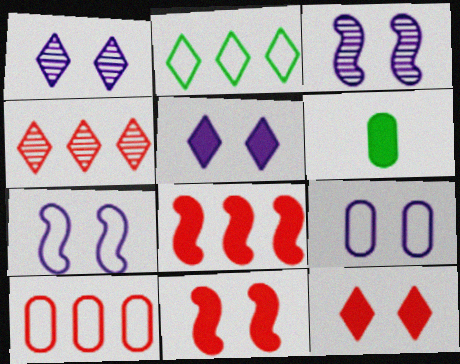[[3, 5, 9], 
[4, 6, 7], 
[4, 8, 10], 
[5, 6, 8]]